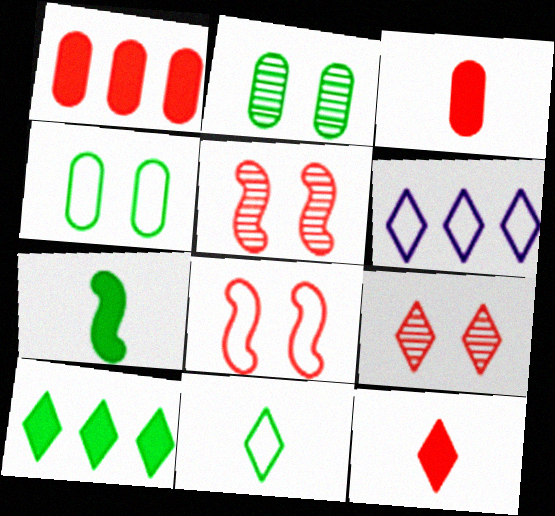[]